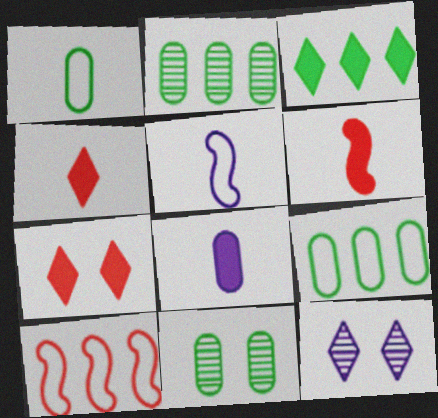[[2, 5, 7], 
[6, 9, 12]]